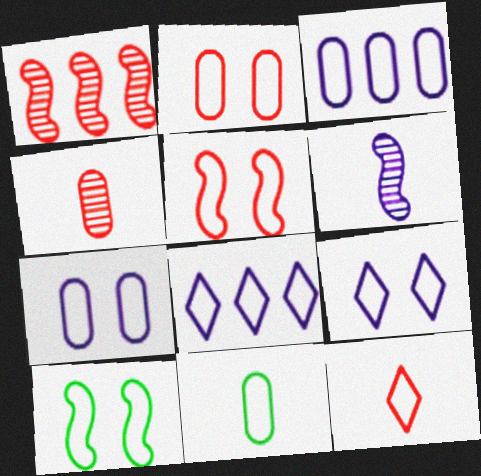[[2, 3, 11], 
[2, 9, 10], 
[3, 10, 12], 
[5, 8, 11]]